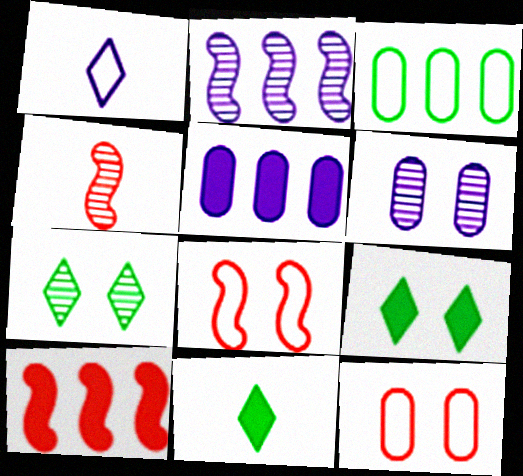[[1, 3, 8], 
[2, 11, 12], 
[4, 8, 10], 
[6, 8, 9]]